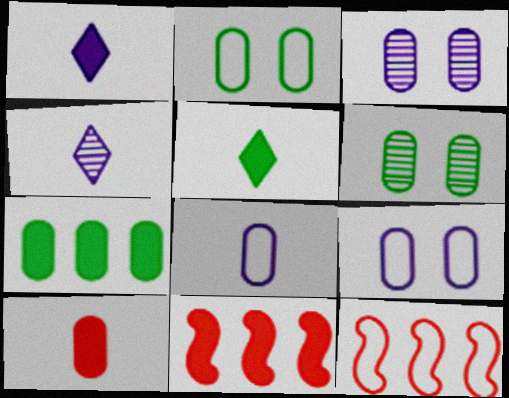[[1, 6, 12], 
[2, 4, 11], 
[3, 5, 12]]